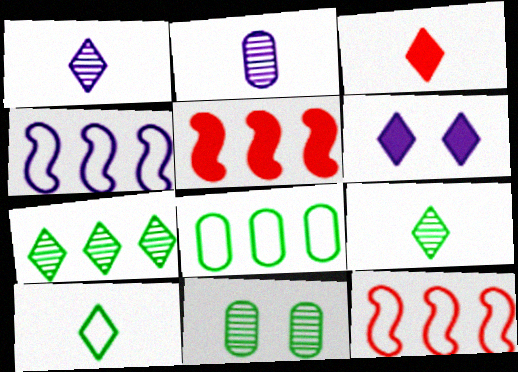[[1, 3, 10], 
[2, 4, 6], 
[3, 4, 11]]